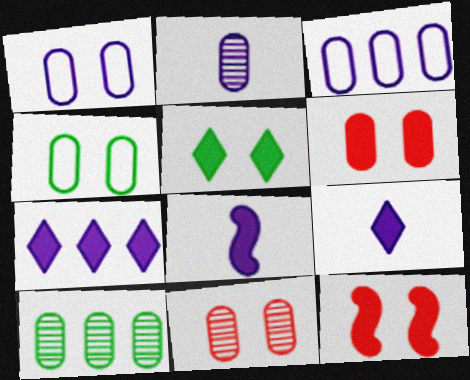[[2, 10, 11]]